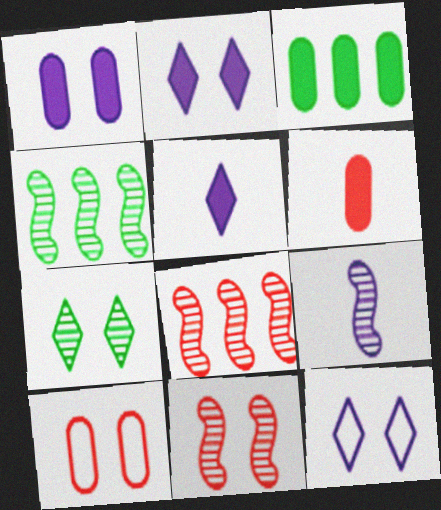[[1, 3, 6], 
[4, 5, 10], 
[4, 6, 12], 
[4, 9, 11]]